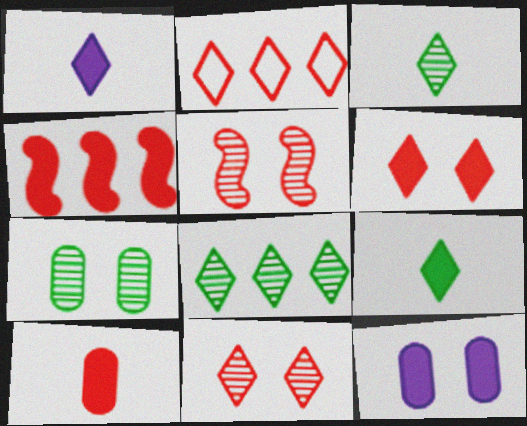[[2, 5, 10], 
[4, 6, 10], 
[4, 9, 12]]